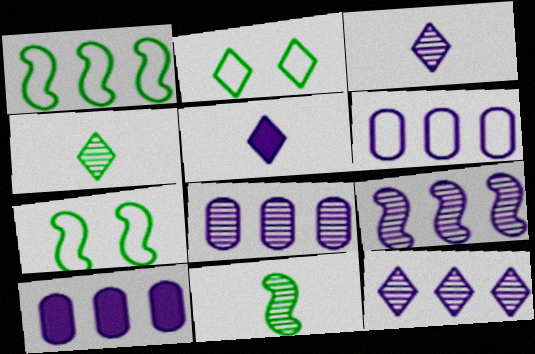[[6, 8, 10], 
[8, 9, 12]]